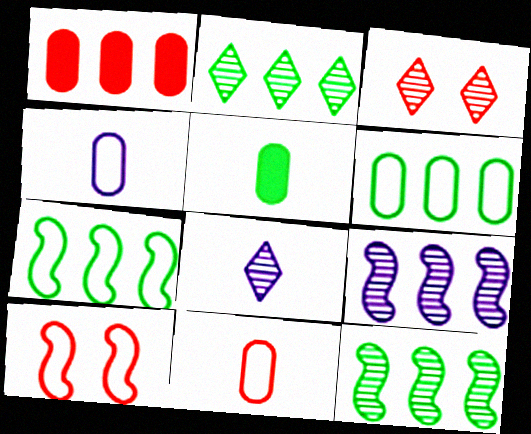[[2, 3, 8]]